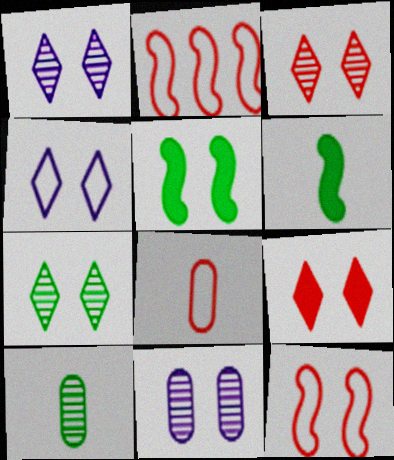[[1, 3, 7], 
[4, 7, 9]]